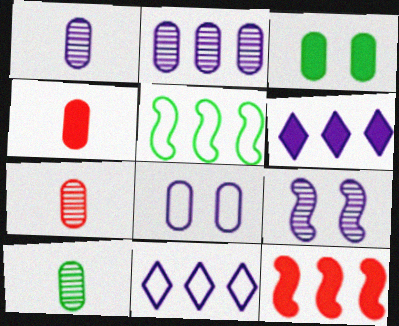[[1, 7, 10]]